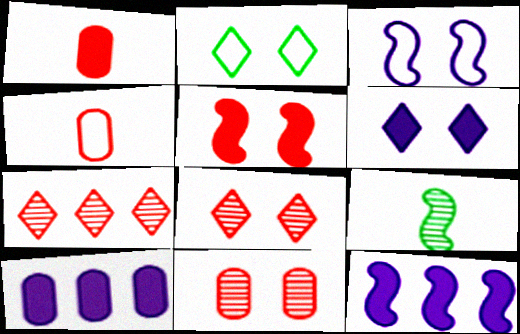[[2, 6, 8], 
[4, 5, 7]]